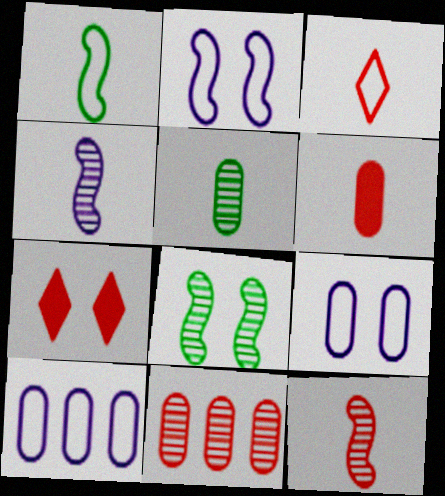[[3, 6, 12], 
[7, 8, 9]]